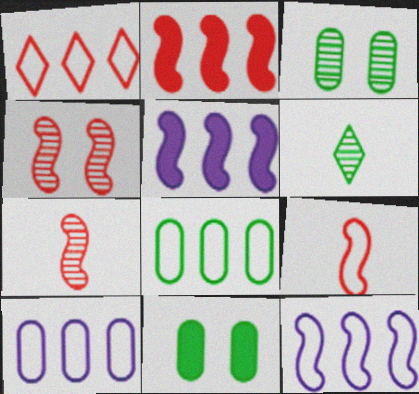[[1, 8, 12], 
[2, 4, 9]]